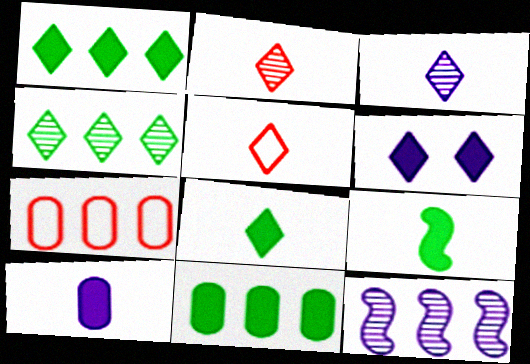[[1, 7, 12], 
[3, 5, 8], 
[4, 5, 6]]